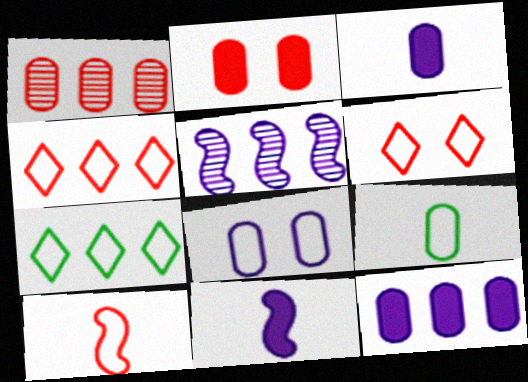[[7, 8, 10]]